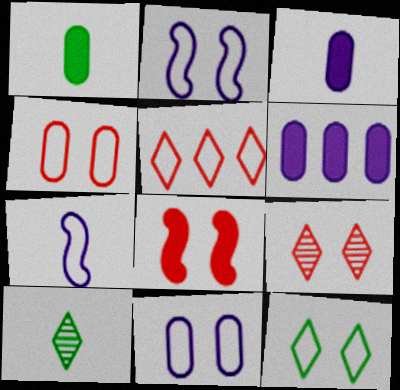[[2, 4, 12], 
[4, 8, 9]]